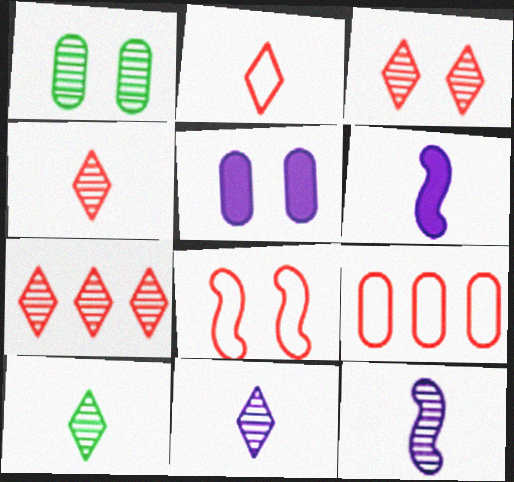[[1, 7, 12], 
[2, 8, 9], 
[3, 4, 7], 
[4, 10, 11]]